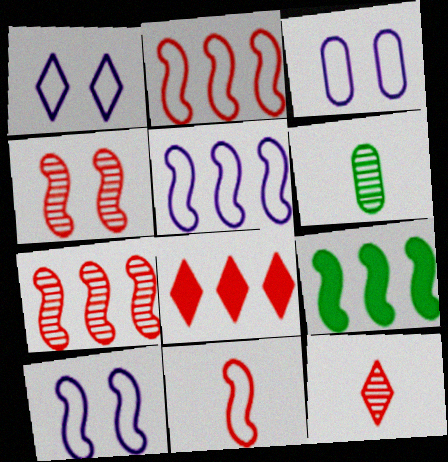[[1, 3, 10], 
[3, 9, 12], 
[5, 7, 9], 
[6, 8, 10]]